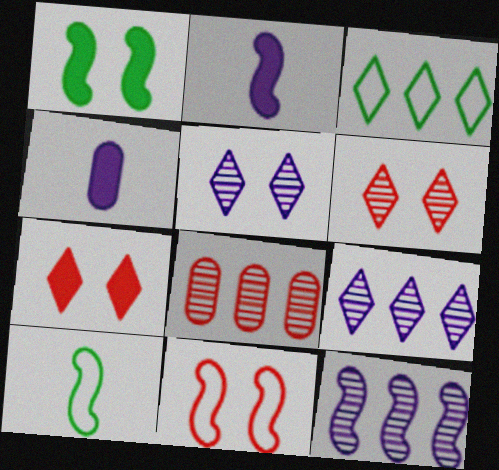[]